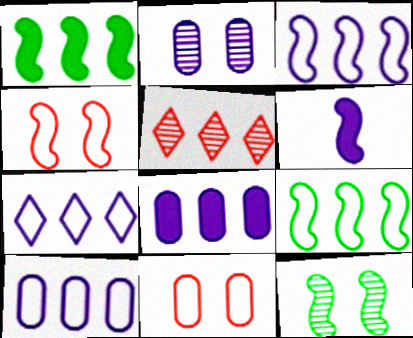[[1, 5, 10], 
[2, 6, 7], 
[3, 7, 10], 
[5, 8, 9]]